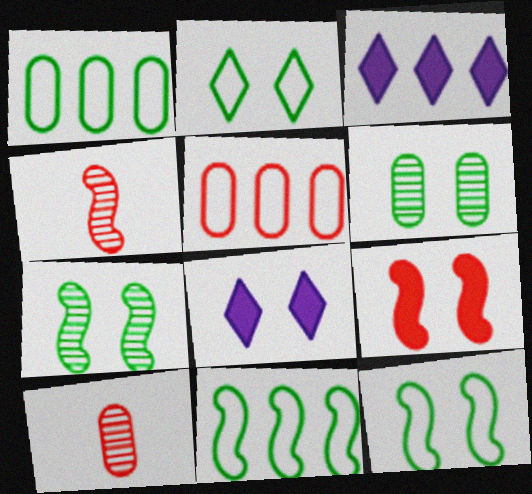[[1, 4, 8], 
[3, 10, 12], 
[8, 10, 11]]